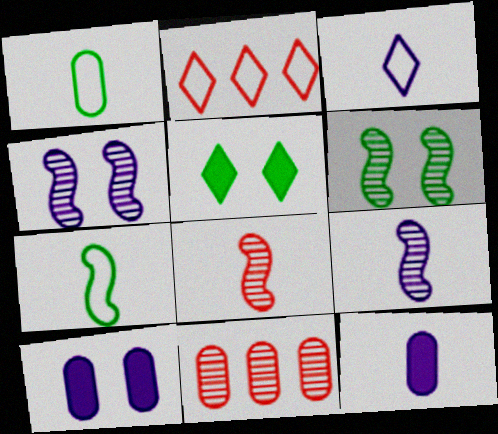[[1, 10, 11], 
[2, 6, 12], 
[3, 9, 12]]